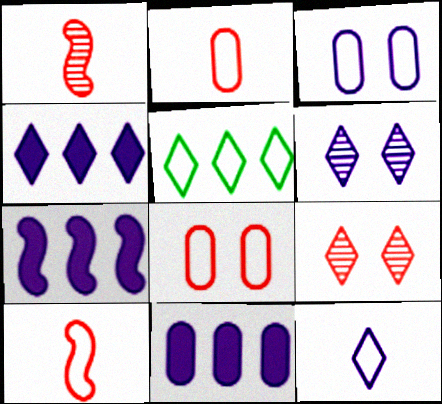[[3, 5, 10], 
[4, 6, 12], 
[4, 7, 11]]